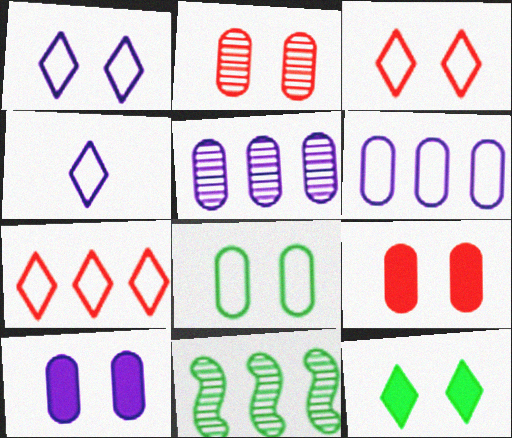[[2, 8, 10], 
[4, 9, 11]]